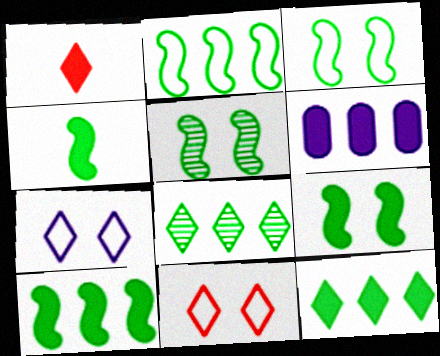[[1, 6, 9], 
[1, 7, 8], 
[2, 4, 5], 
[3, 5, 9], 
[4, 9, 10]]